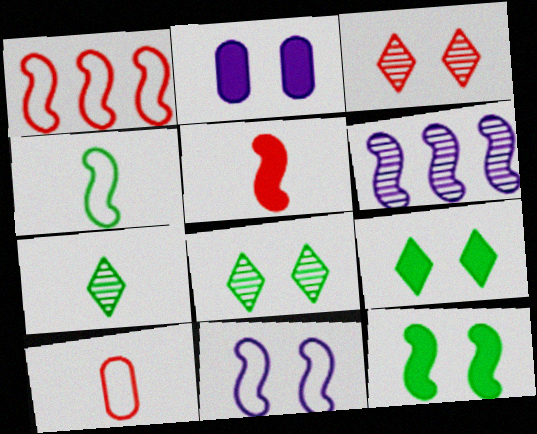[[1, 2, 7], 
[1, 4, 11], 
[6, 9, 10]]